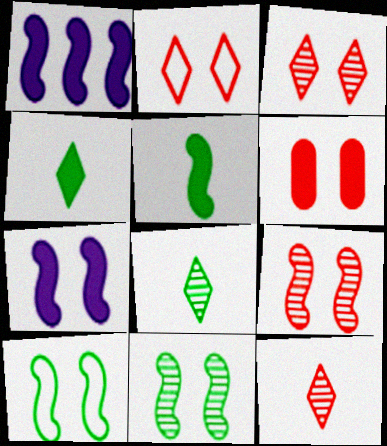[[1, 4, 6], 
[2, 6, 9], 
[7, 9, 10]]